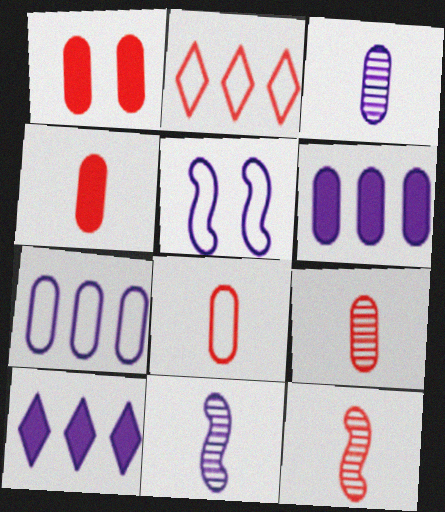[[1, 2, 12], 
[3, 5, 10], 
[4, 8, 9]]